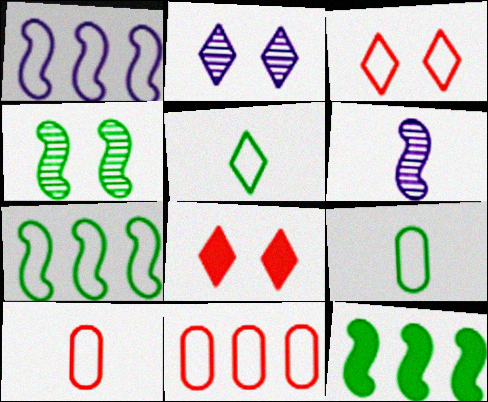[[1, 3, 9], 
[2, 10, 12]]